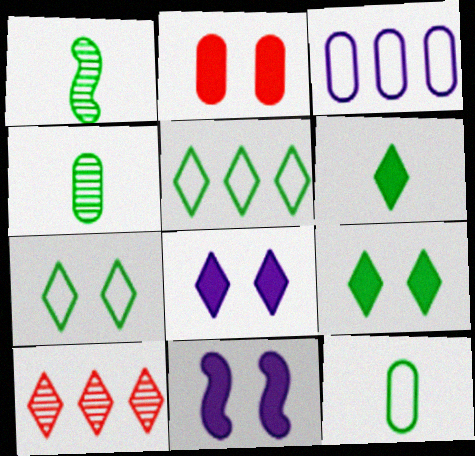[[1, 6, 12], 
[2, 3, 4], 
[2, 9, 11], 
[10, 11, 12]]